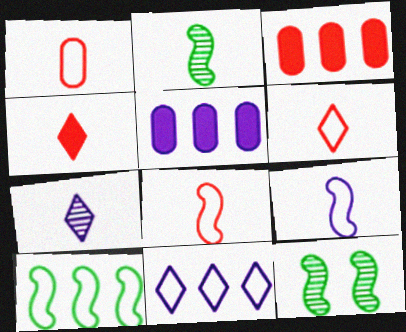[[1, 6, 8], 
[5, 6, 12]]